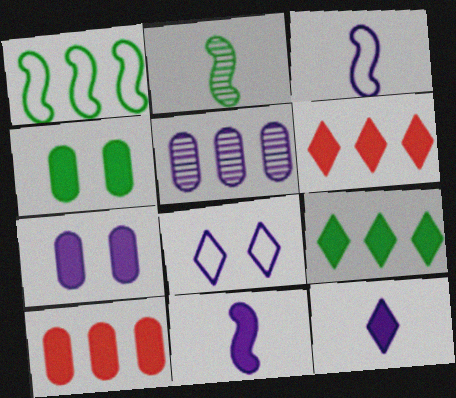[[1, 5, 6], 
[2, 8, 10], 
[4, 6, 11], 
[5, 8, 11]]